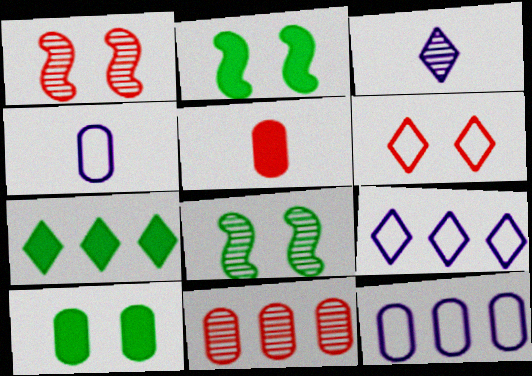[[1, 4, 7], 
[3, 6, 7], 
[3, 8, 11], 
[4, 10, 11], 
[5, 8, 9]]